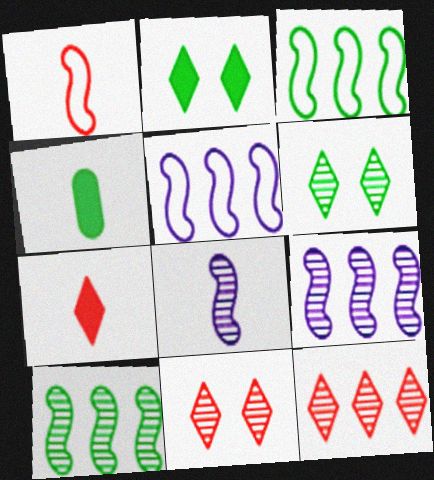[[3, 4, 6], 
[4, 5, 11]]